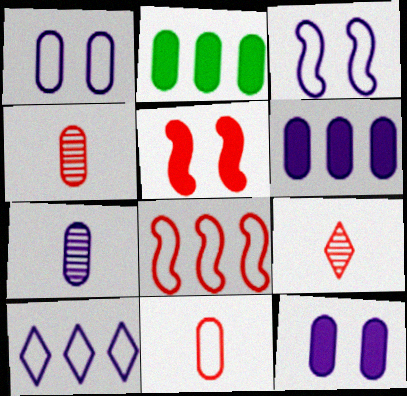[[1, 2, 4], 
[1, 6, 7], 
[2, 3, 9]]